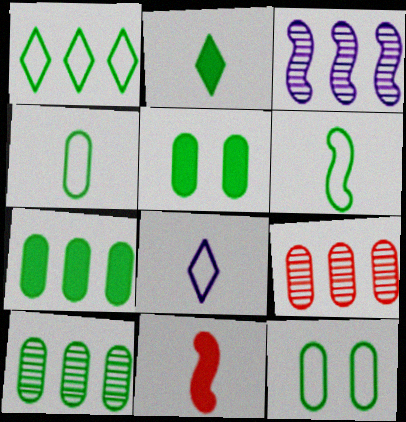[[1, 6, 12], 
[4, 5, 10]]